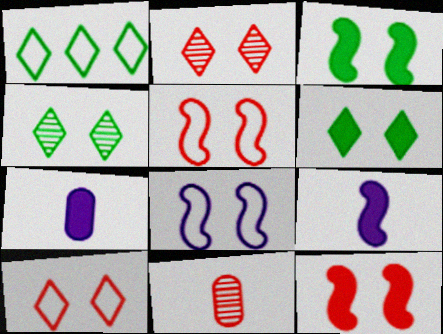[]